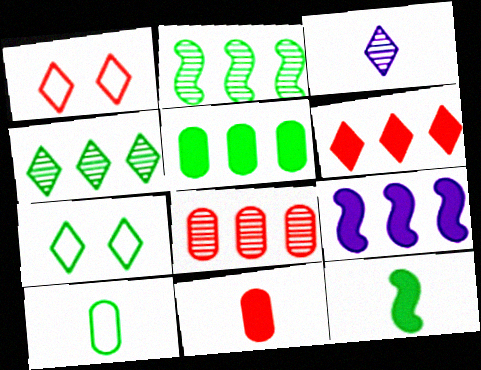[[3, 6, 7], 
[5, 6, 9]]